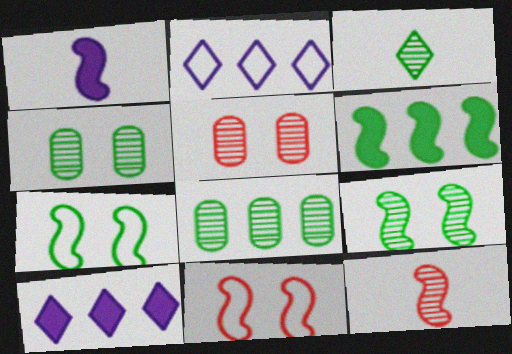[[3, 8, 9]]